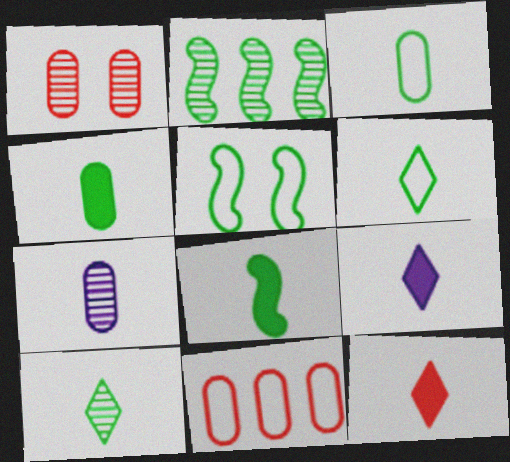[[2, 5, 8], 
[3, 8, 10]]